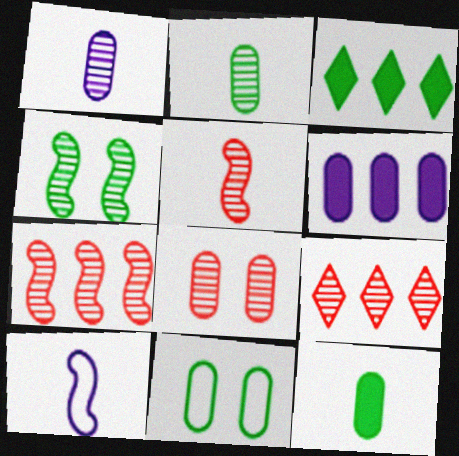[[1, 4, 9], 
[3, 8, 10], 
[5, 8, 9]]